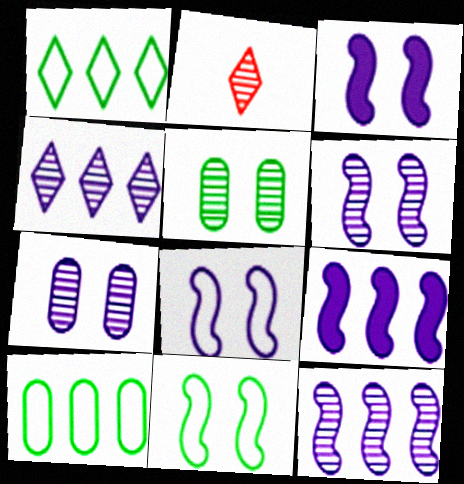[[2, 3, 10], 
[2, 5, 12], 
[3, 6, 8]]